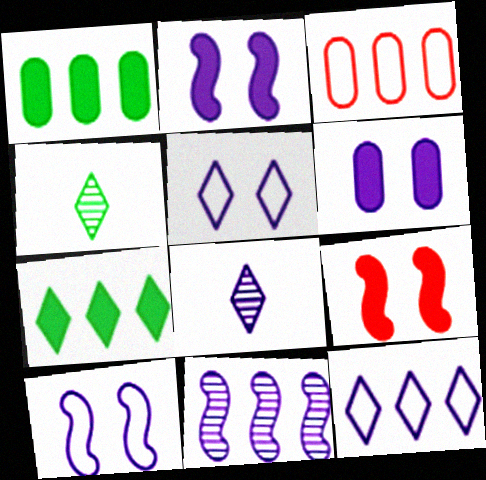[[2, 3, 4], 
[3, 7, 11]]